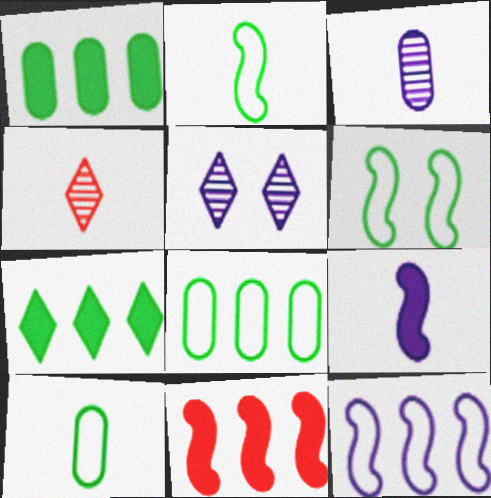[[4, 9, 10], 
[5, 10, 11]]